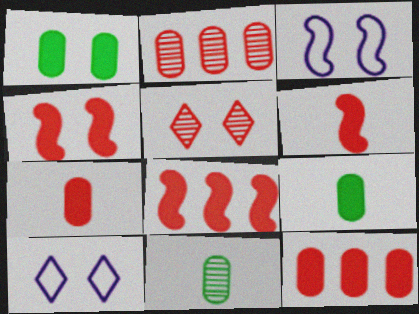[[1, 3, 5], 
[4, 6, 8], 
[8, 10, 11]]